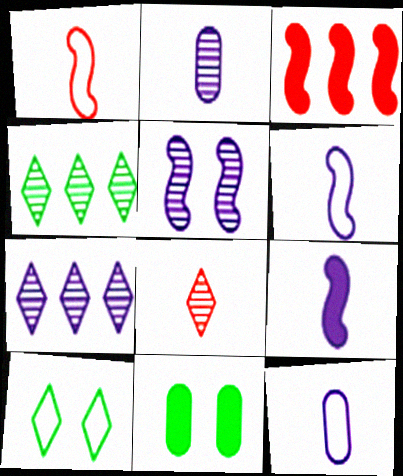[[1, 7, 11], 
[2, 3, 10], 
[2, 5, 7]]